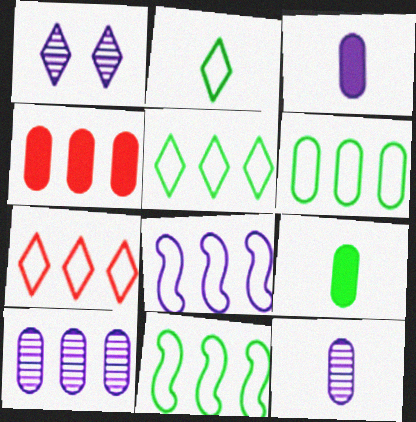[[1, 3, 8], 
[4, 6, 10], 
[5, 6, 11], 
[6, 7, 8]]